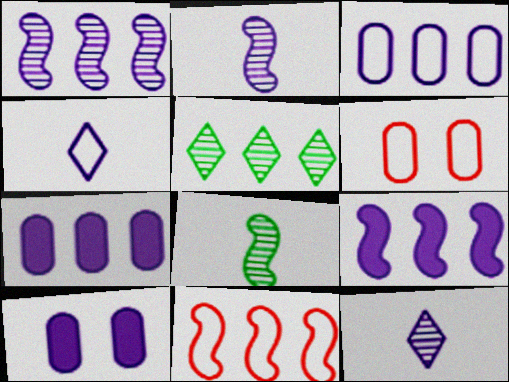[[1, 4, 10], 
[5, 7, 11]]